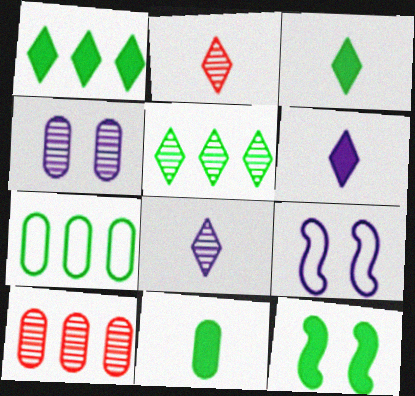[[1, 11, 12], 
[3, 9, 10]]